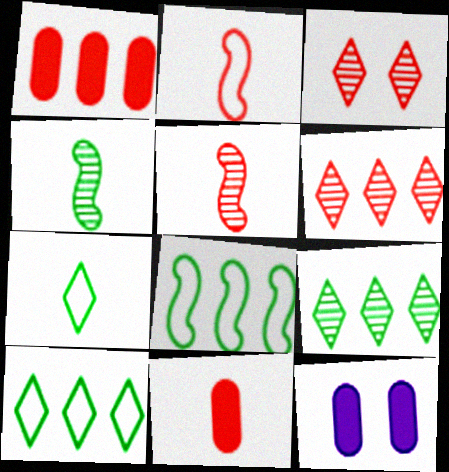[[1, 2, 3], 
[2, 9, 12], 
[5, 10, 12]]